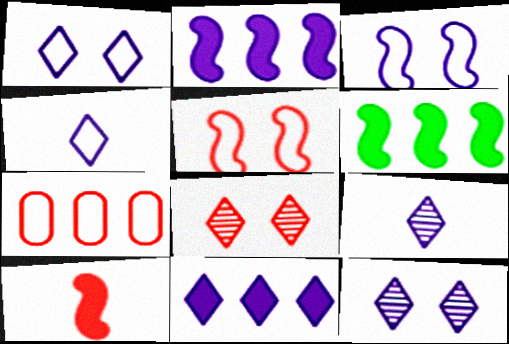[[1, 9, 11], 
[4, 11, 12], 
[7, 8, 10]]